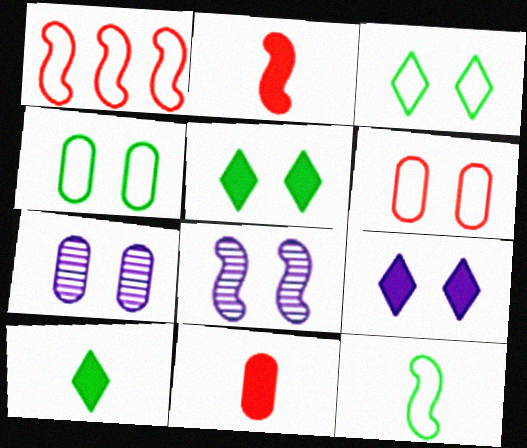[[1, 7, 10], 
[5, 6, 8]]